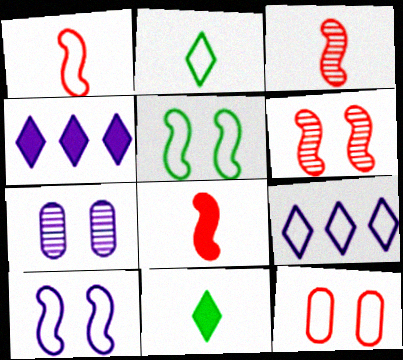[[1, 3, 8]]